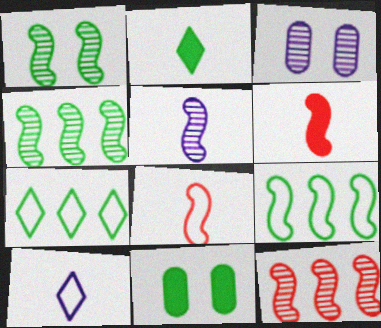[[1, 5, 12], 
[3, 6, 7], 
[10, 11, 12]]